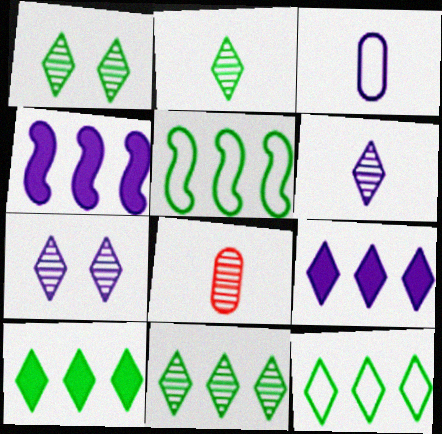[[1, 2, 11], 
[3, 4, 7], 
[10, 11, 12]]